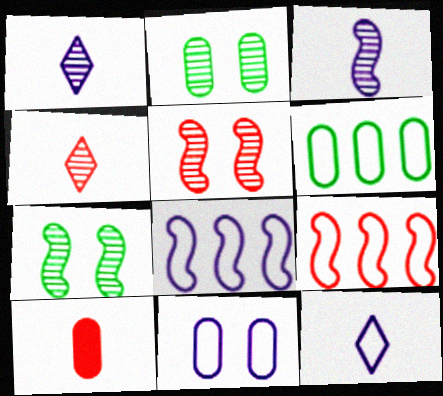[[8, 11, 12]]